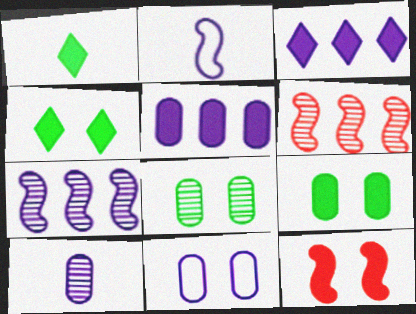[[1, 5, 12], 
[1, 6, 11], 
[5, 10, 11]]